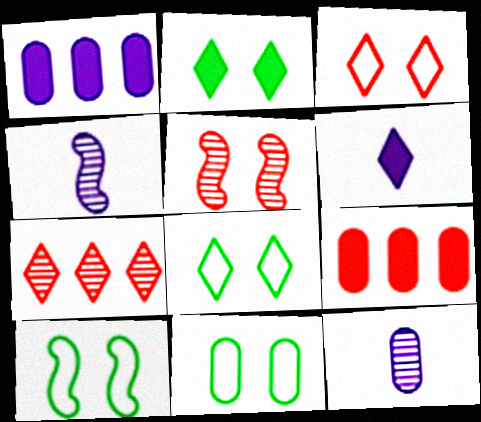[[4, 8, 9], 
[6, 7, 8], 
[8, 10, 11], 
[9, 11, 12]]